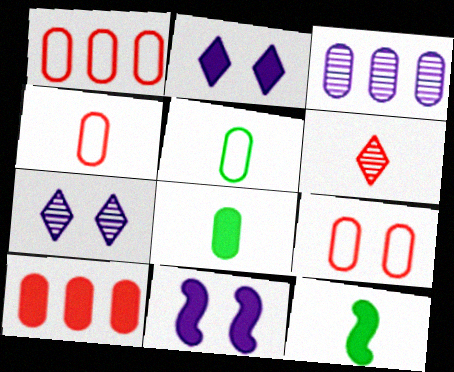[[1, 4, 9], 
[1, 7, 12], 
[2, 10, 12], 
[3, 8, 9]]